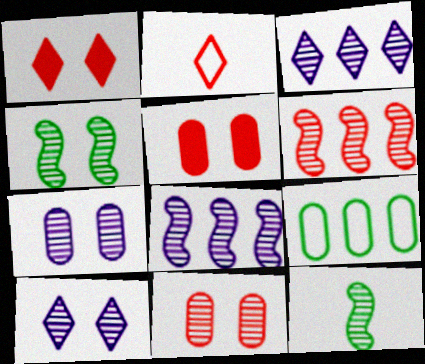[[2, 5, 6], 
[3, 11, 12], 
[4, 10, 11]]